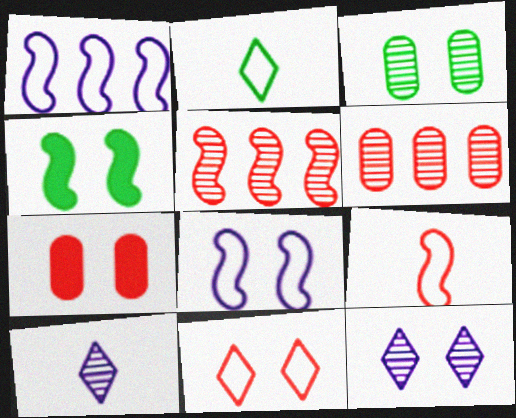[[3, 5, 10]]